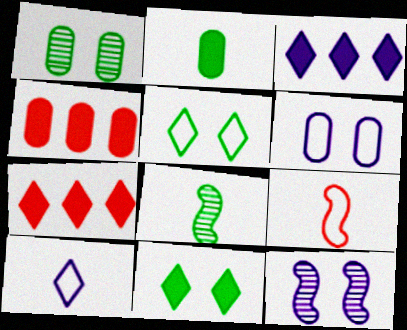[[1, 3, 9], 
[6, 7, 8]]